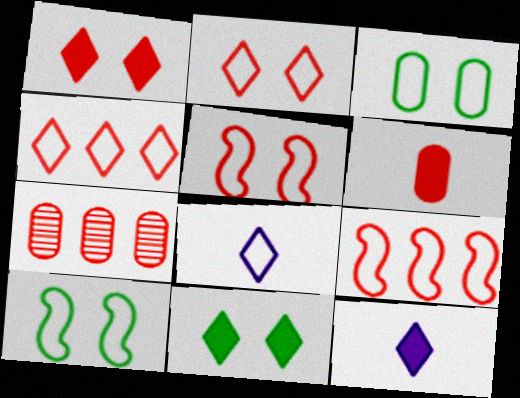[[3, 8, 9], 
[7, 10, 12]]